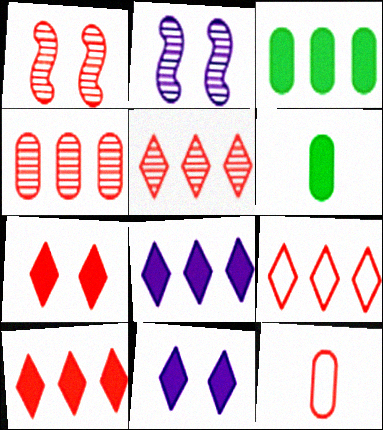[[1, 10, 12], 
[2, 6, 9], 
[5, 9, 10]]